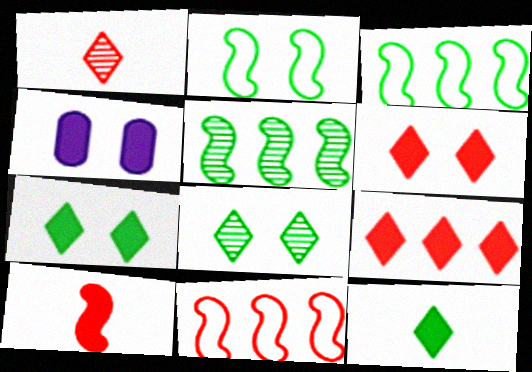[[1, 3, 4]]